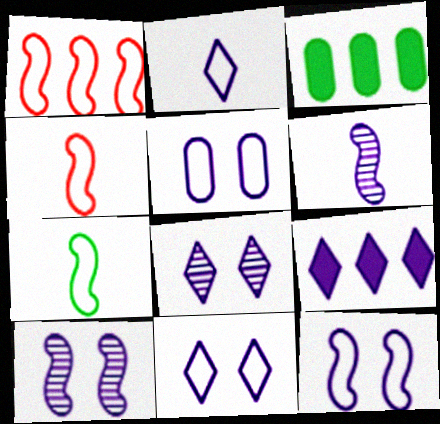[[1, 7, 12], 
[2, 8, 9], 
[3, 4, 8], 
[5, 6, 9], 
[5, 11, 12]]